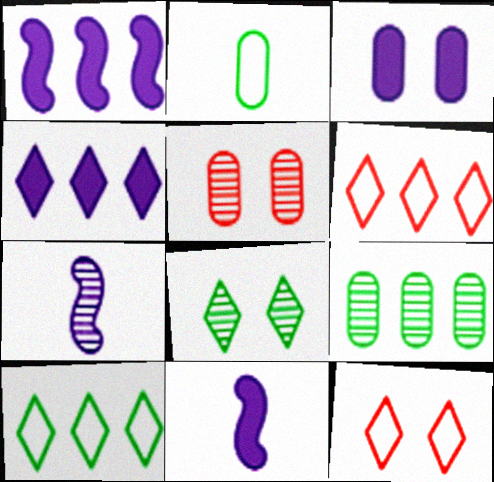[[1, 6, 9], 
[3, 4, 11], 
[5, 10, 11], 
[9, 11, 12]]